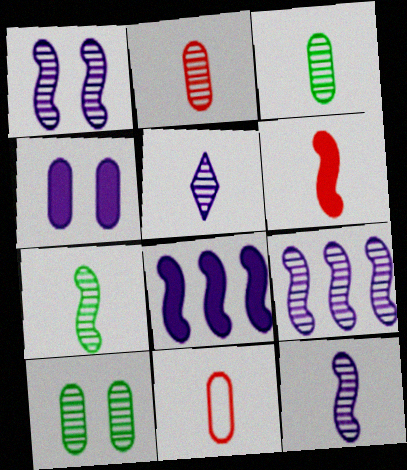[[1, 9, 12], 
[2, 5, 7]]